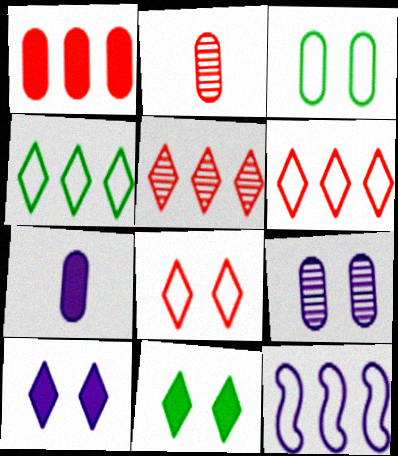[[2, 11, 12]]